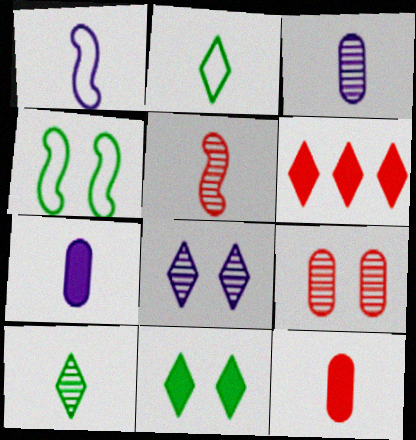[[1, 10, 12], 
[2, 5, 7], 
[2, 6, 8], 
[3, 4, 6], 
[3, 5, 10]]